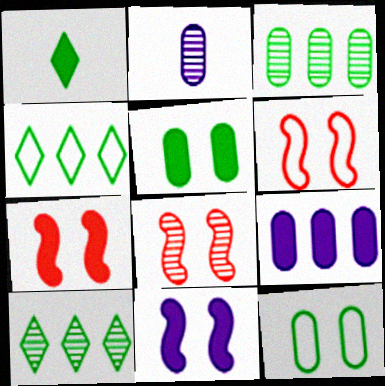[[1, 7, 9], 
[2, 4, 7], 
[2, 8, 10], 
[6, 7, 8]]